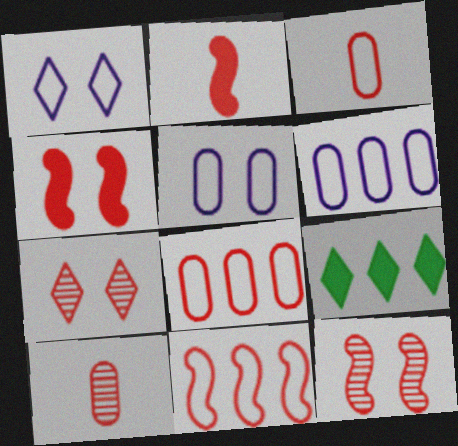[[2, 7, 8], 
[2, 11, 12]]